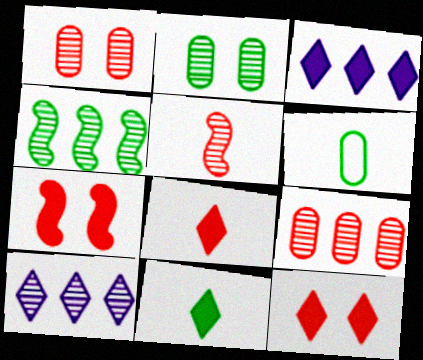[[2, 5, 10], 
[3, 11, 12], 
[4, 9, 10], 
[6, 7, 10]]